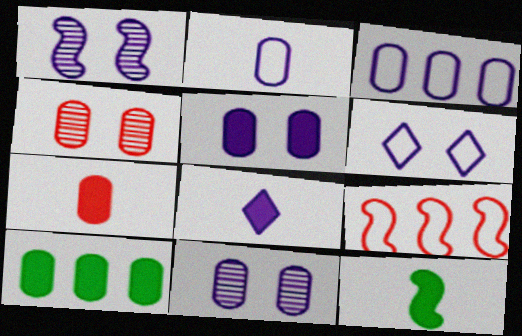[[1, 3, 8], 
[1, 5, 6], 
[1, 9, 12], 
[2, 4, 10], 
[5, 7, 10], 
[7, 8, 12]]